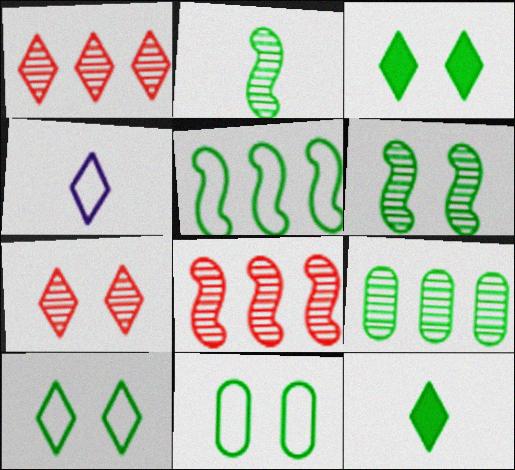[[1, 3, 4], 
[3, 6, 11]]